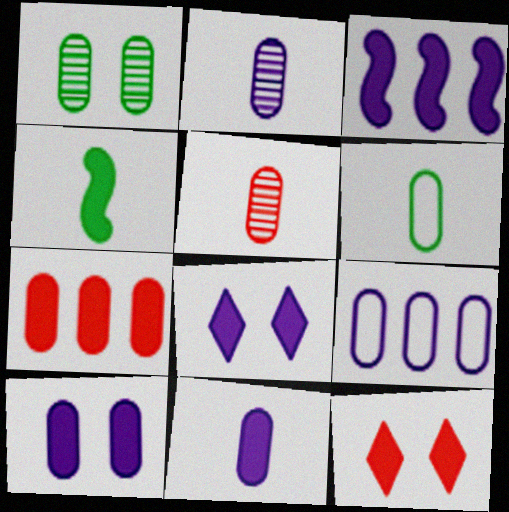[[2, 9, 10], 
[3, 8, 11], 
[4, 7, 8], 
[5, 6, 11]]